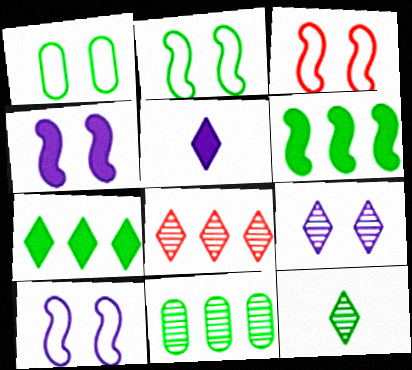[[1, 6, 12], 
[2, 3, 10], 
[3, 5, 11], 
[8, 9, 12]]